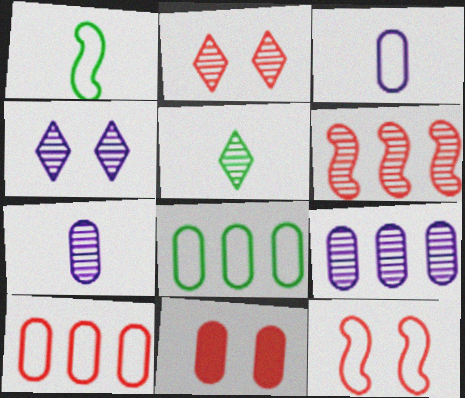[[2, 11, 12], 
[7, 8, 11]]